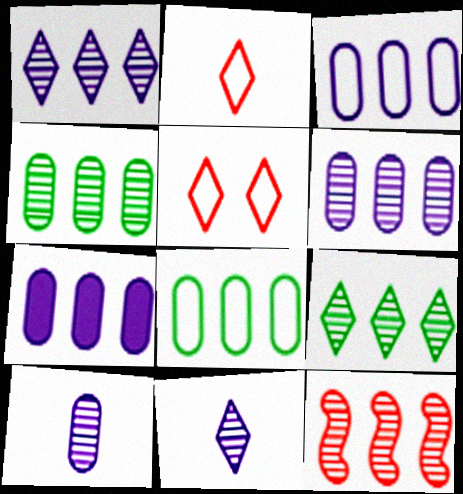[[1, 4, 12], 
[3, 6, 7], 
[6, 9, 12]]